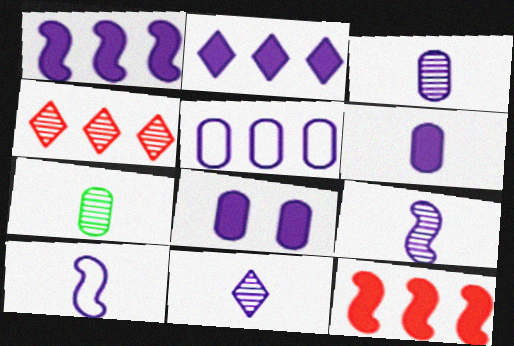[[3, 5, 8], 
[3, 9, 11], 
[6, 10, 11]]